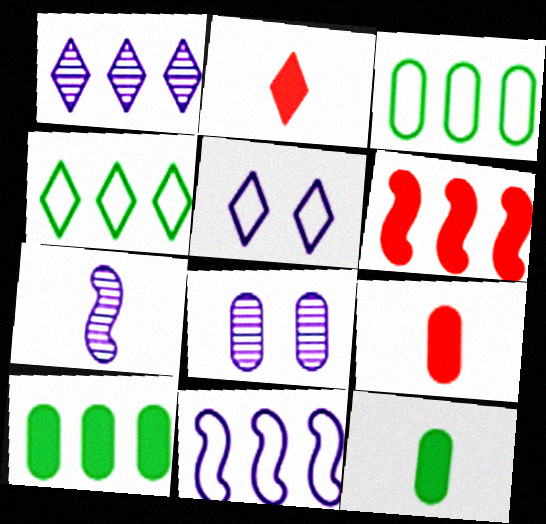[[1, 3, 6], 
[1, 7, 8], 
[3, 8, 9]]